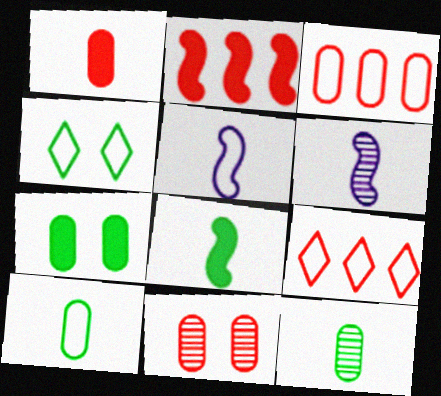[[1, 3, 11], 
[3, 4, 5], 
[6, 7, 9]]